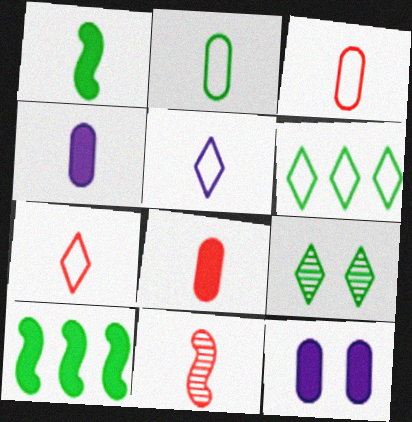[[2, 9, 10], 
[6, 11, 12], 
[7, 8, 11]]